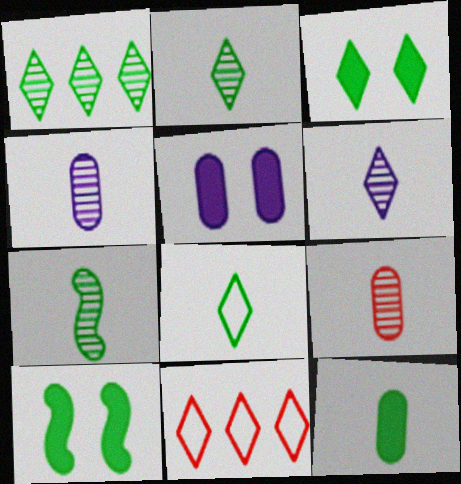[[1, 3, 8], 
[3, 6, 11], 
[4, 10, 11], 
[5, 7, 11], 
[6, 7, 9], 
[7, 8, 12]]